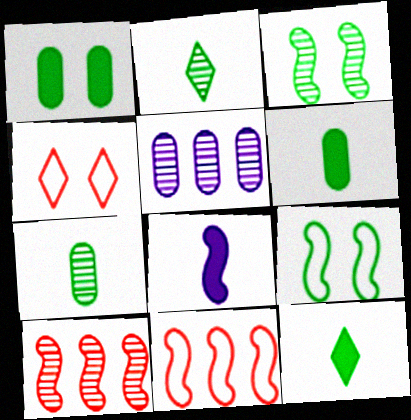[[3, 8, 11], 
[8, 9, 10]]